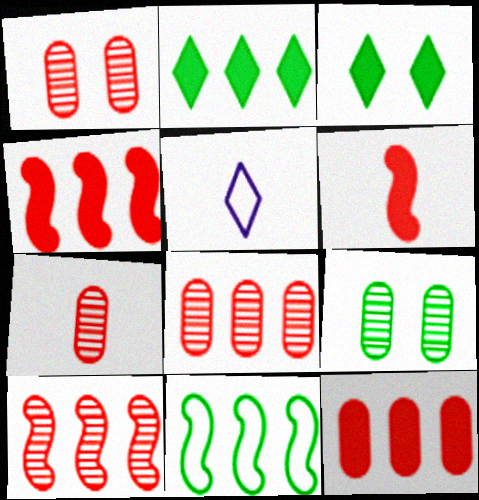[[1, 7, 8], 
[4, 5, 9]]